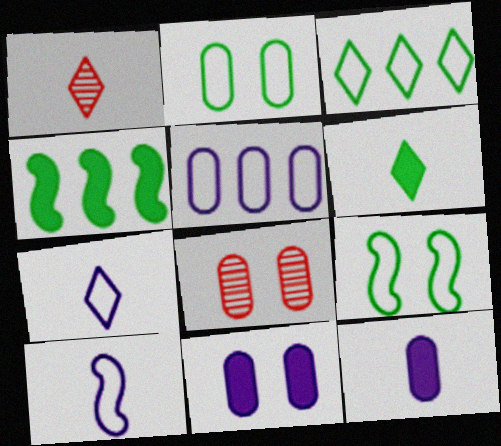[[1, 6, 7], 
[2, 8, 11], 
[4, 7, 8]]